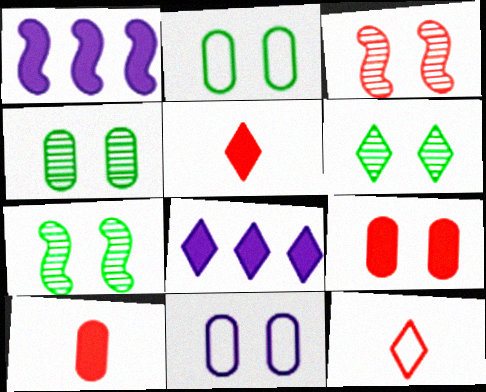[[1, 4, 12], 
[4, 6, 7], 
[4, 9, 11], 
[6, 8, 12]]